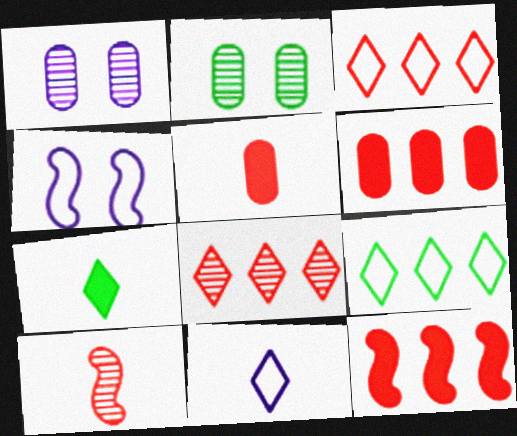[[2, 11, 12]]